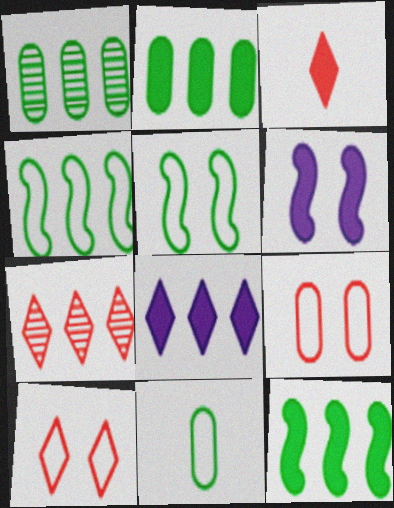[[2, 3, 6], 
[3, 7, 10], 
[6, 7, 11]]